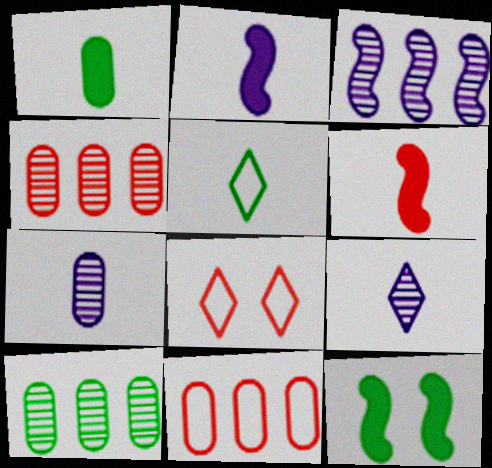[[1, 3, 8], 
[2, 8, 10], 
[4, 6, 8], 
[5, 6, 7], 
[5, 10, 12], 
[9, 11, 12]]